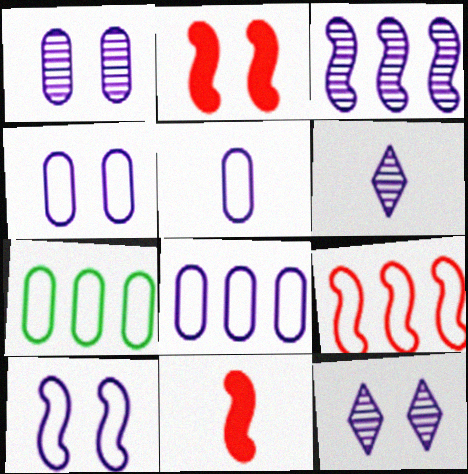[[1, 3, 6], 
[2, 6, 7], 
[4, 5, 8], 
[7, 11, 12]]